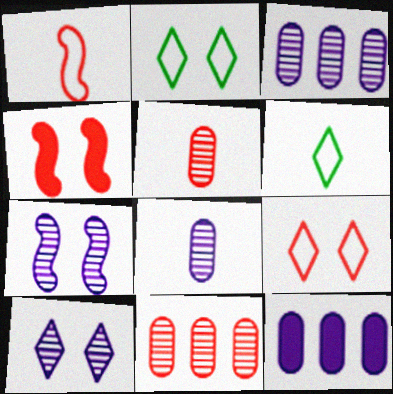[[3, 4, 6]]